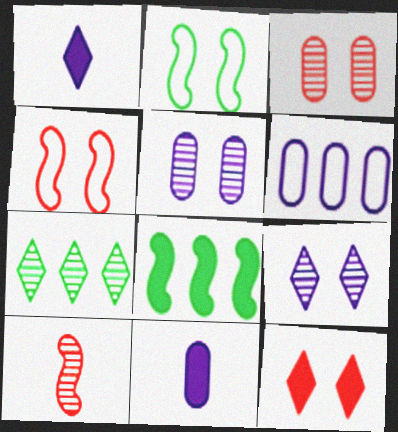[[2, 5, 12], 
[3, 4, 12], 
[4, 7, 11], 
[5, 6, 11], 
[5, 7, 10], 
[8, 11, 12]]